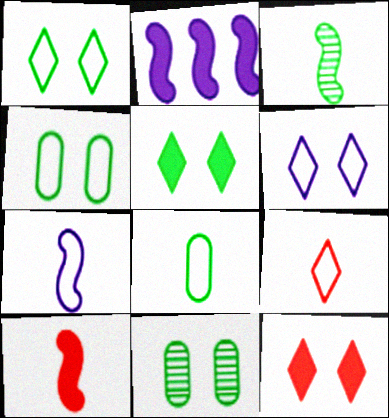[[2, 9, 11], 
[3, 7, 10], 
[7, 8, 9]]